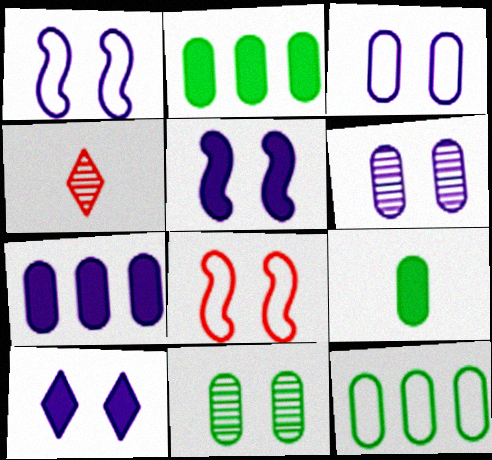[[1, 2, 4], 
[1, 6, 10], 
[4, 5, 12], 
[8, 10, 11], 
[9, 11, 12]]